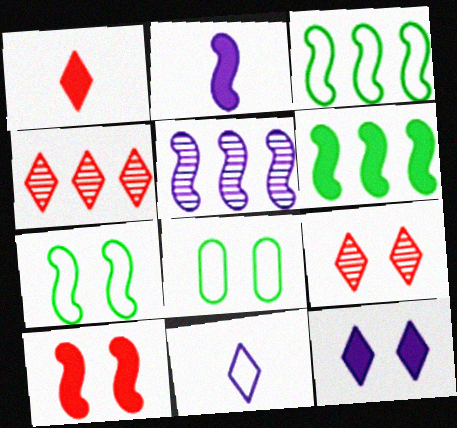[[1, 5, 8], 
[2, 4, 8], 
[2, 6, 10]]